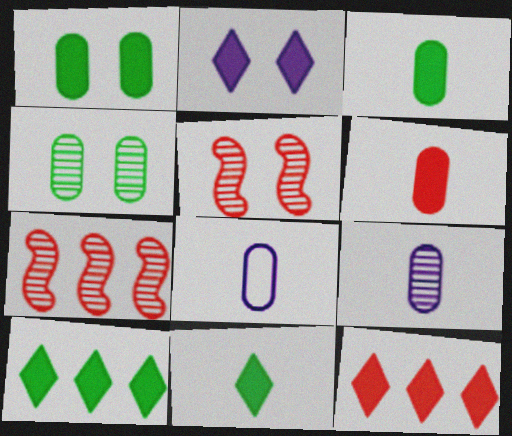[[2, 11, 12], 
[5, 8, 10]]